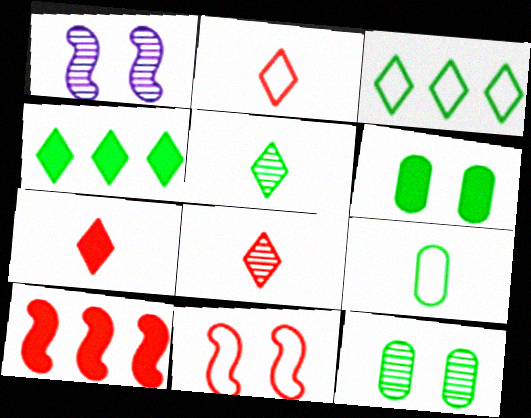[[2, 7, 8]]